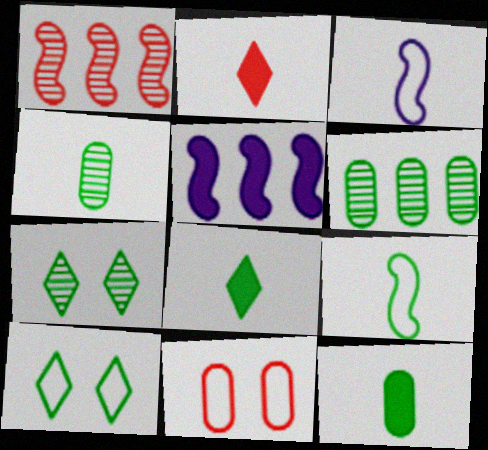[[1, 2, 11], 
[2, 3, 4], 
[4, 8, 9]]